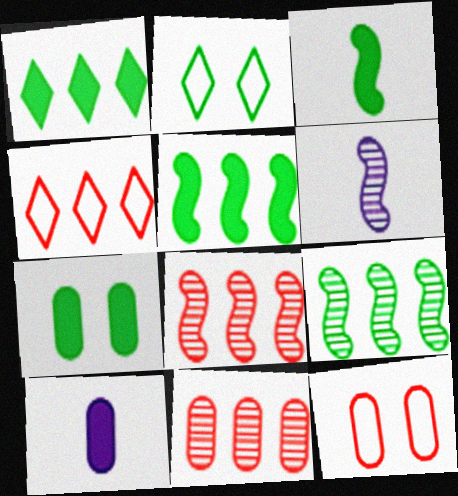[[1, 3, 7], 
[1, 6, 12], 
[2, 8, 10], 
[4, 6, 7]]